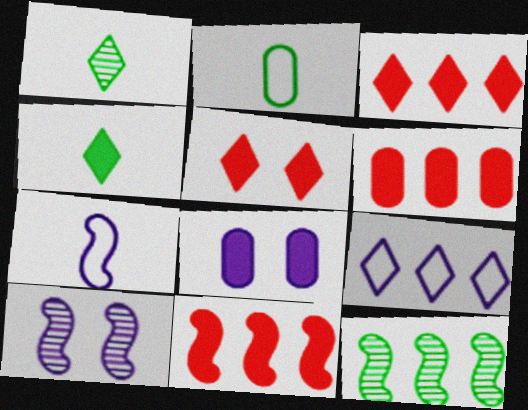[[1, 5, 9], 
[2, 3, 10], 
[3, 6, 11], 
[4, 8, 11], 
[6, 9, 12]]